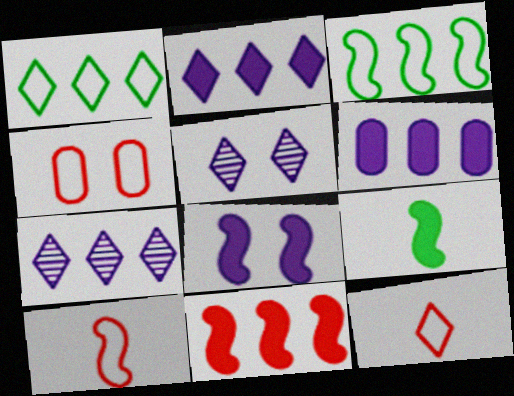[[4, 7, 9], 
[8, 9, 11]]